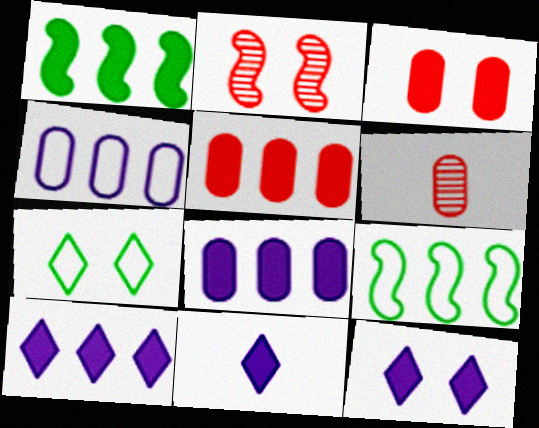[[1, 3, 11], 
[1, 5, 10], 
[6, 9, 12], 
[10, 11, 12]]